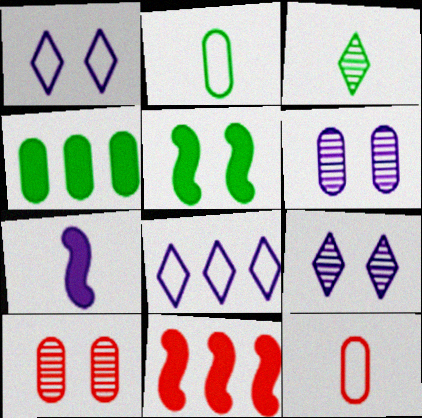[[1, 5, 10], 
[2, 9, 11], 
[3, 7, 12], 
[4, 6, 12], 
[5, 7, 11], 
[6, 7, 8]]